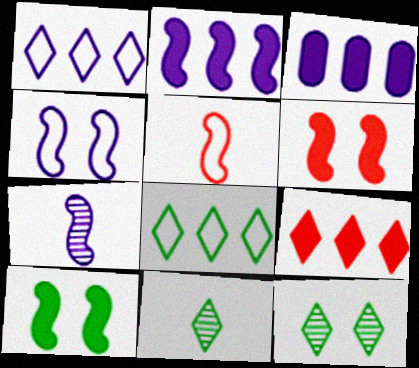[[2, 4, 7], 
[3, 5, 12]]